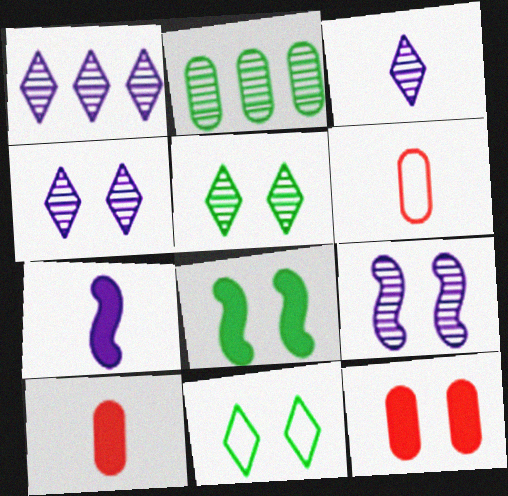[[1, 3, 4], 
[1, 6, 8], 
[9, 11, 12]]